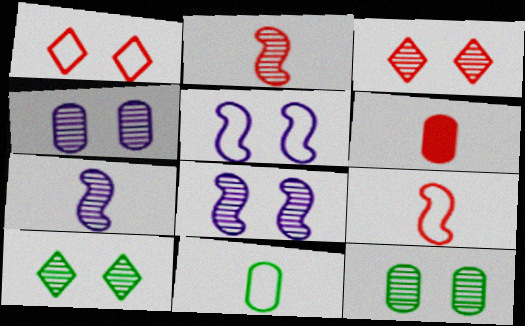[[3, 8, 12]]